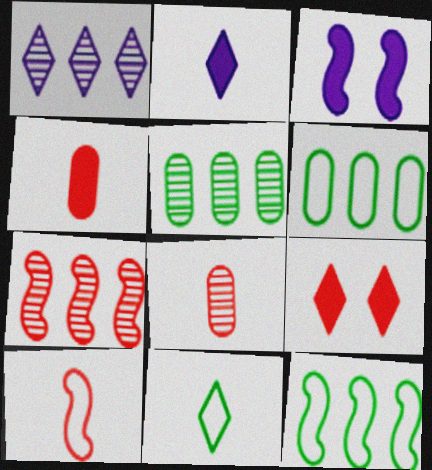[[1, 5, 7], 
[1, 9, 11]]